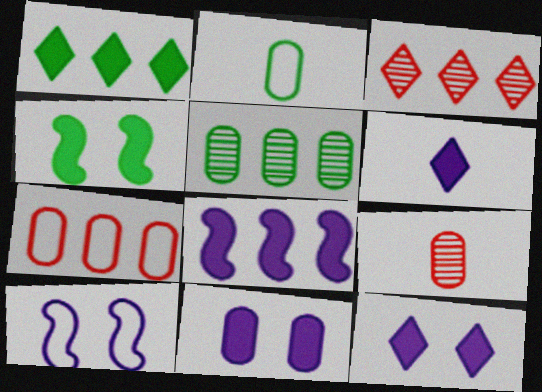[[1, 9, 10], 
[6, 8, 11]]